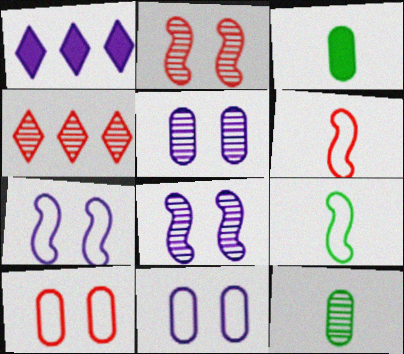[[3, 4, 7], 
[4, 8, 12]]